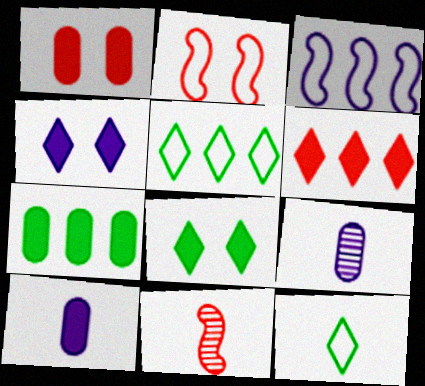[[1, 7, 10], 
[3, 4, 9], 
[10, 11, 12]]